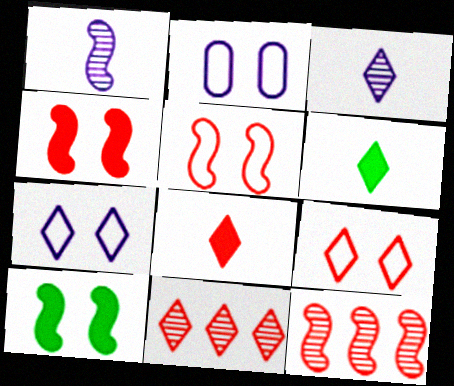[[2, 6, 12], 
[6, 7, 11], 
[8, 9, 11]]